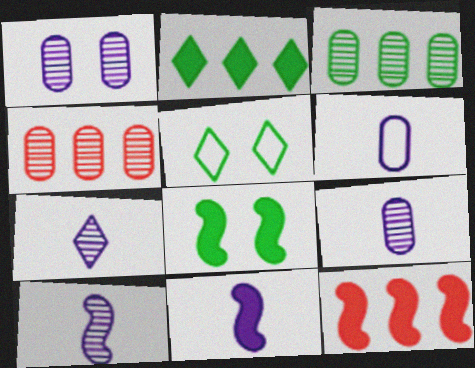[[4, 5, 11], 
[5, 9, 12], 
[6, 7, 11], 
[7, 9, 10], 
[8, 11, 12]]